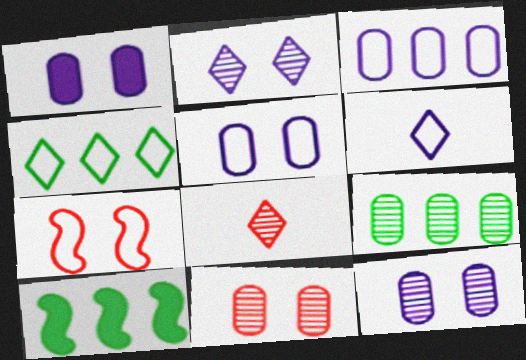[[1, 5, 12], 
[4, 9, 10], 
[5, 8, 10], 
[6, 10, 11]]